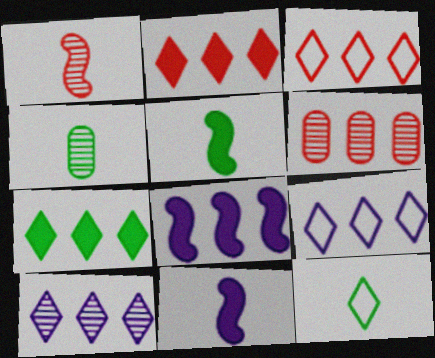[[3, 7, 10], 
[4, 5, 12]]